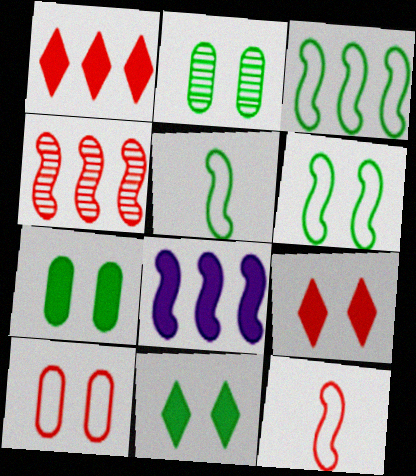[[2, 6, 11], 
[3, 4, 8], 
[3, 5, 6]]